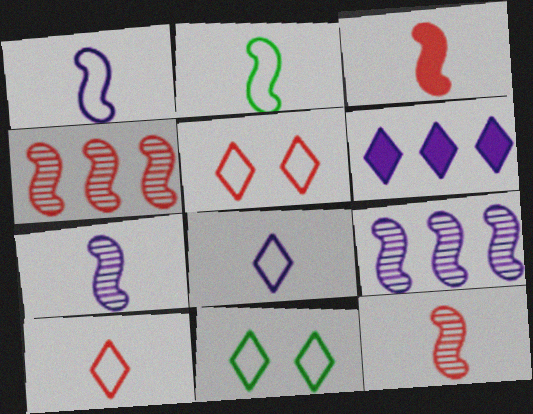[[2, 3, 7]]